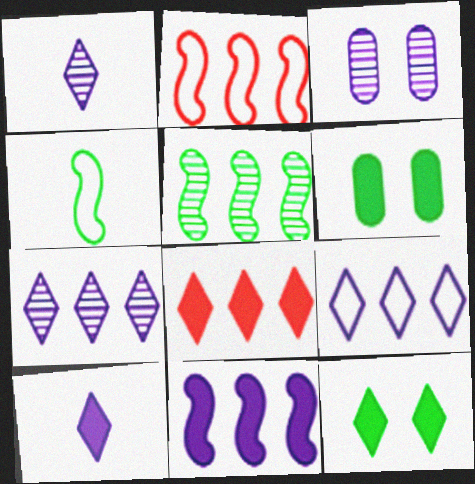[[1, 2, 6], 
[2, 5, 11], 
[3, 4, 8], 
[8, 10, 12]]